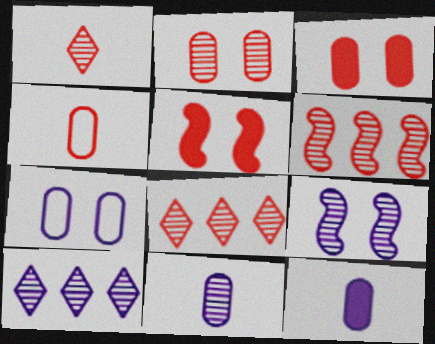[[1, 2, 6], 
[4, 5, 8], 
[9, 10, 11]]